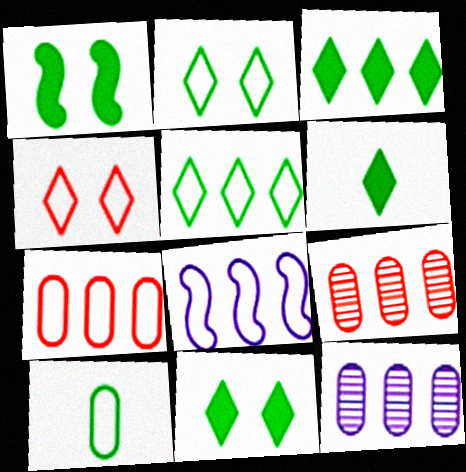[[3, 6, 11], 
[3, 8, 9], 
[4, 8, 10], 
[5, 7, 8]]